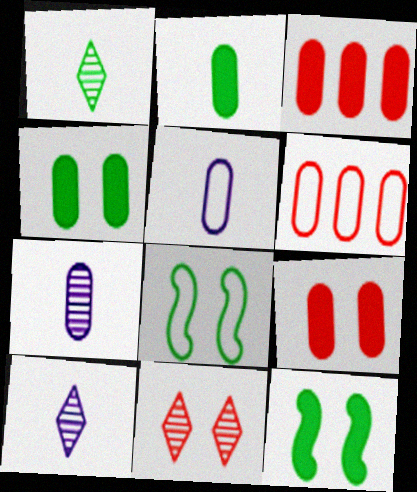[[3, 8, 10], 
[4, 6, 7], 
[6, 10, 12]]